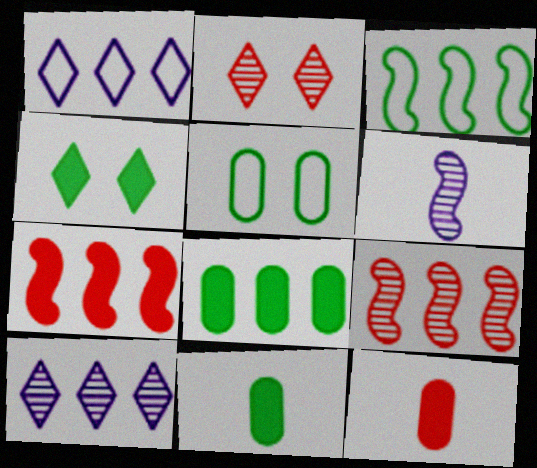[[1, 8, 9]]